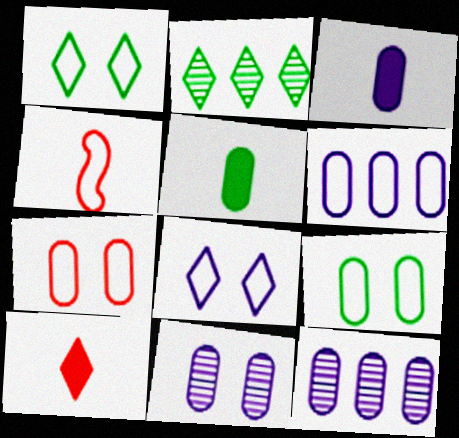[[1, 4, 6], 
[2, 8, 10], 
[3, 6, 11], 
[5, 7, 12]]